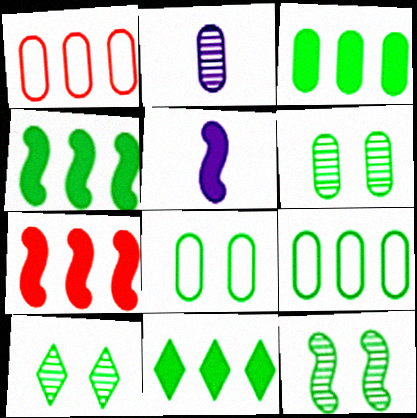[[1, 5, 10], 
[3, 4, 11], 
[6, 10, 12]]